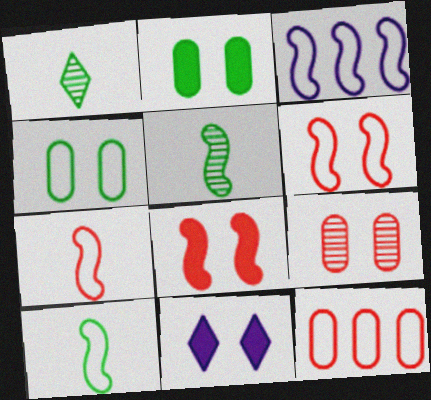[[2, 8, 11], 
[3, 5, 8], 
[3, 6, 10], 
[5, 11, 12]]